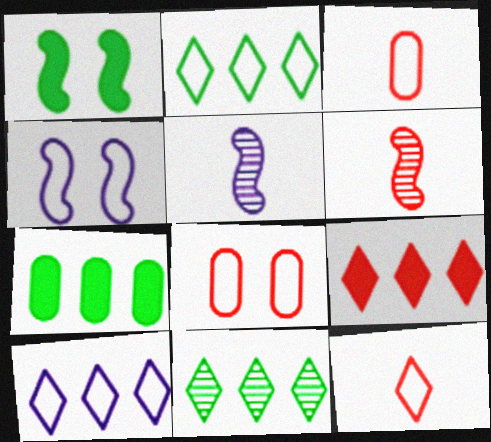[[2, 3, 4], 
[6, 8, 9], 
[9, 10, 11]]